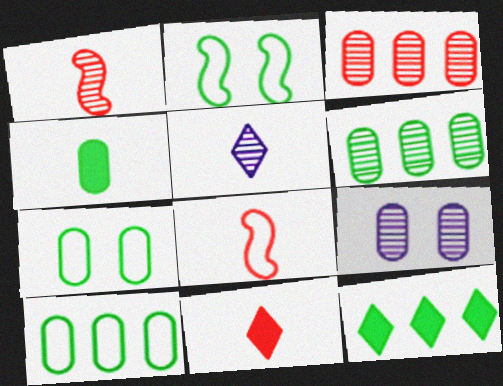[[4, 5, 8], 
[4, 6, 7], 
[8, 9, 12]]